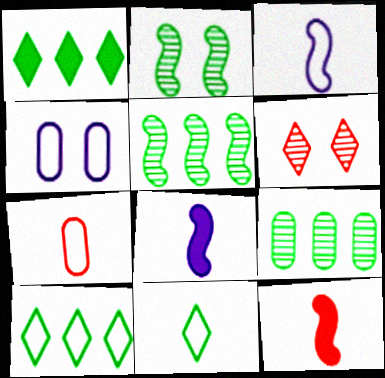[[3, 7, 11]]